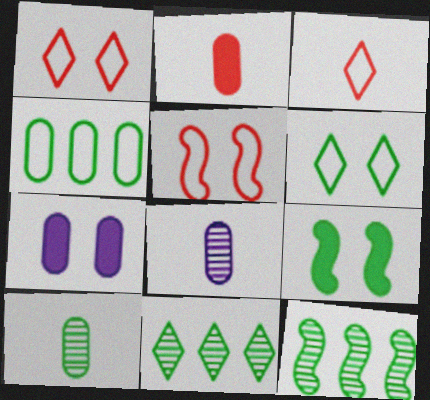[[3, 7, 12]]